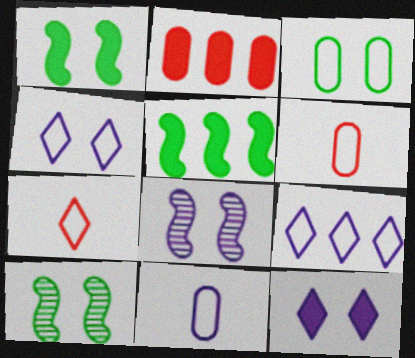[]